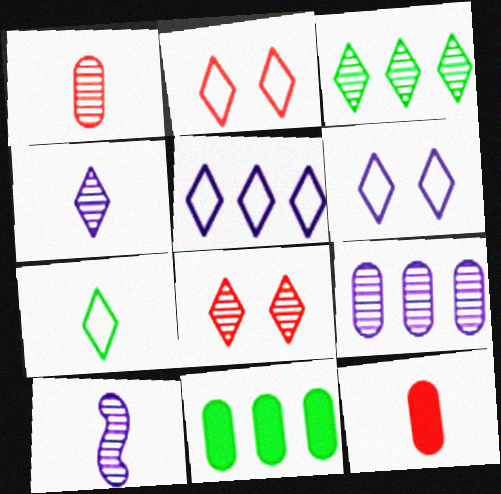[[2, 5, 7], 
[2, 10, 11], 
[3, 4, 8], 
[7, 10, 12]]